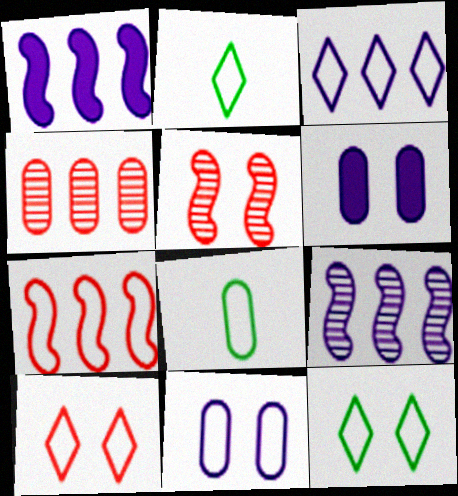[[2, 3, 10], 
[2, 7, 11], 
[4, 6, 8], 
[5, 6, 12]]